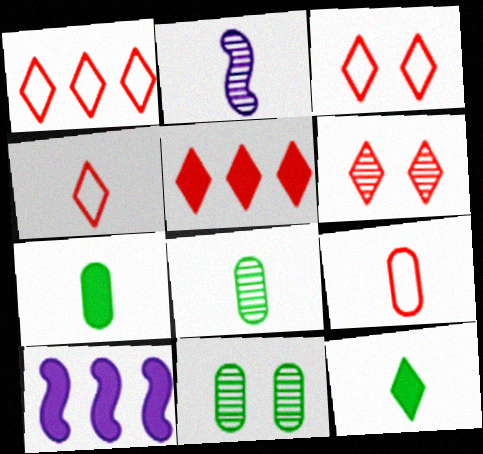[[1, 3, 4], 
[2, 4, 7], 
[2, 9, 12], 
[3, 8, 10], 
[4, 5, 6], 
[4, 10, 11]]